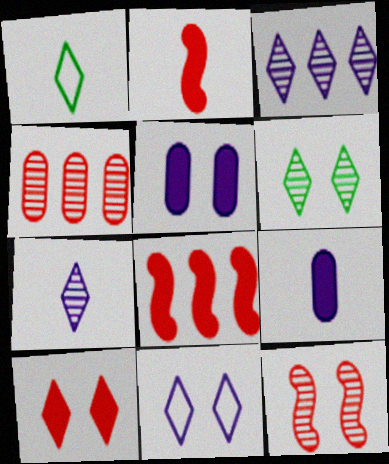[[1, 3, 10], 
[6, 10, 11]]